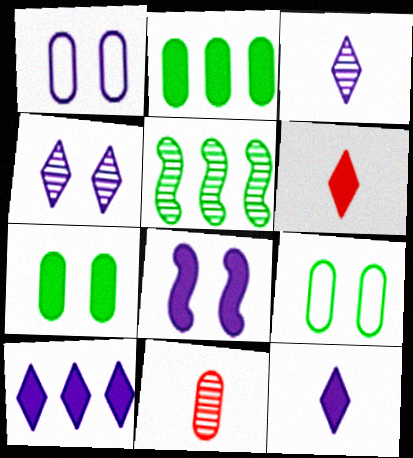[[1, 2, 11], 
[1, 4, 8], 
[1, 5, 6], 
[2, 6, 8], 
[4, 5, 11]]